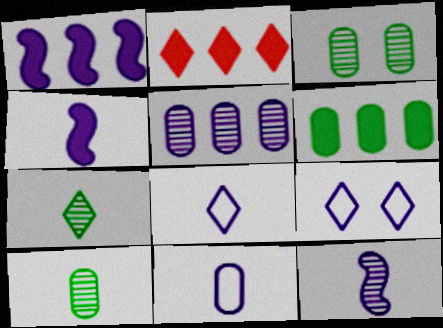[[1, 2, 6], 
[2, 7, 9], 
[4, 5, 9]]